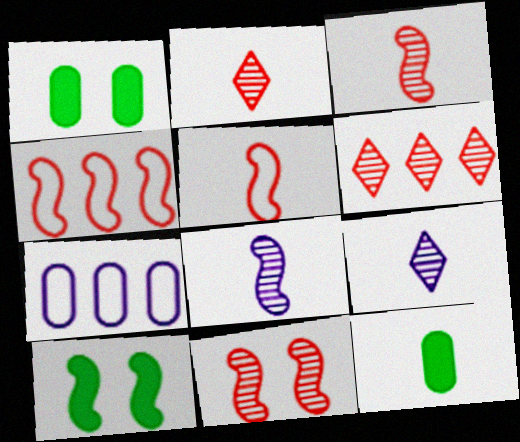[[1, 4, 9], 
[2, 7, 10], 
[4, 8, 10], 
[5, 9, 12]]